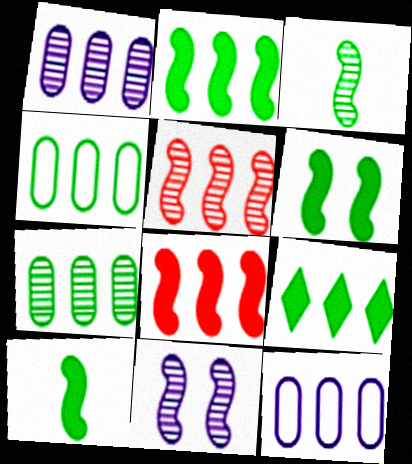[[2, 6, 10], 
[3, 5, 11], 
[5, 9, 12]]